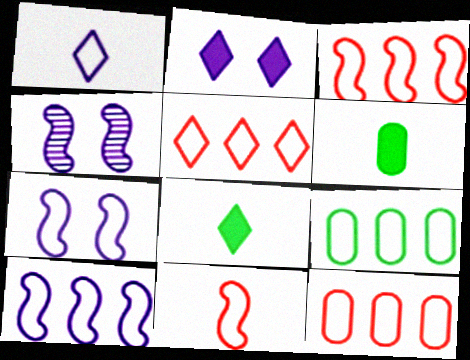[[3, 5, 12], 
[4, 5, 6], 
[4, 8, 12], 
[5, 9, 10]]